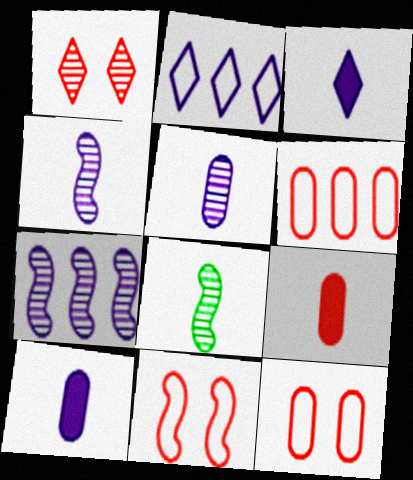[]